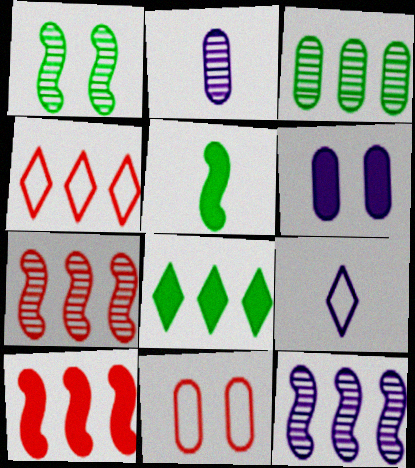[[6, 9, 12]]